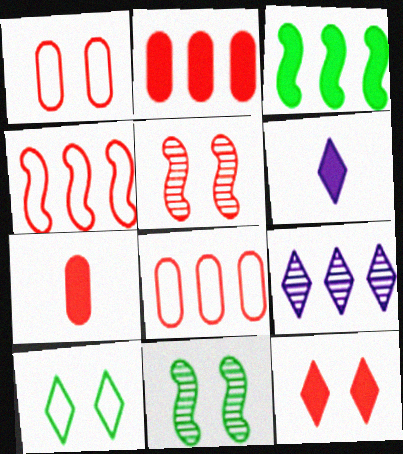[[1, 5, 12], 
[3, 8, 9], 
[6, 8, 11]]